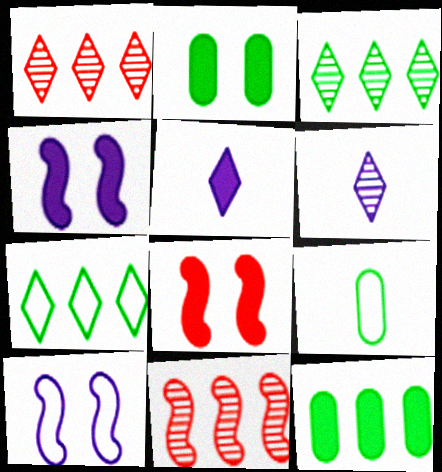[[1, 4, 9], 
[5, 8, 12]]